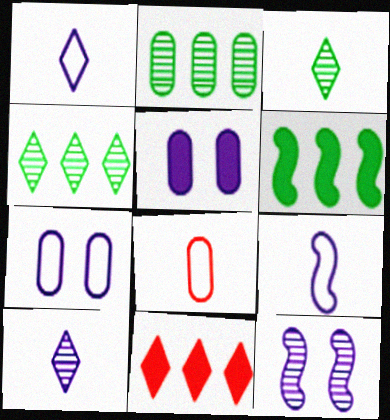[[2, 5, 8]]